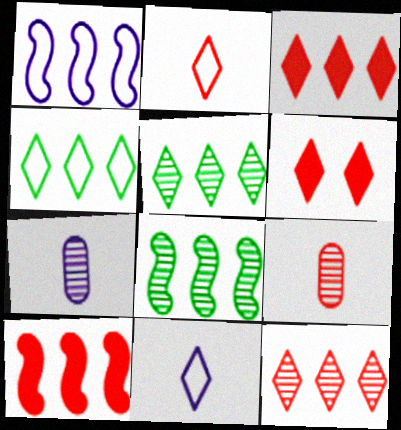[[1, 8, 10], 
[2, 6, 12], 
[5, 6, 11]]